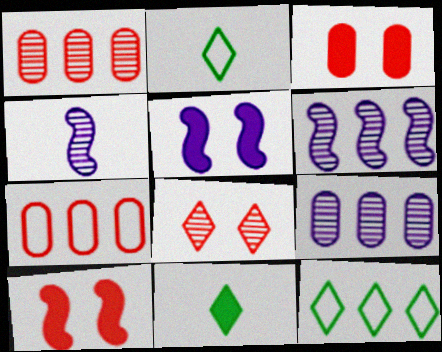[[1, 2, 5], 
[2, 3, 6], 
[2, 9, 10], 
[3, 4, 12]]